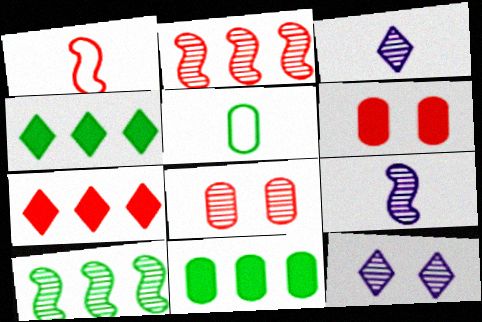[[1, 7, 8], 
[1, 11, 12], 
[3, 8, 10]]